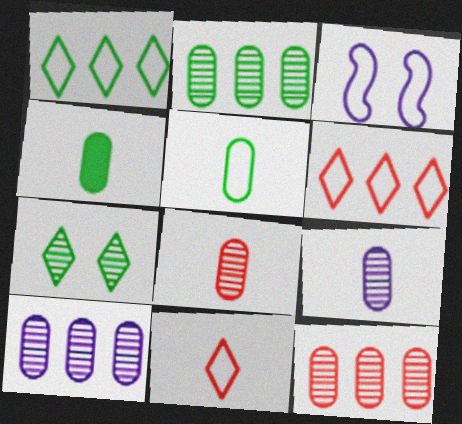[[2, 10, 12], 
[3, 5, 6]]